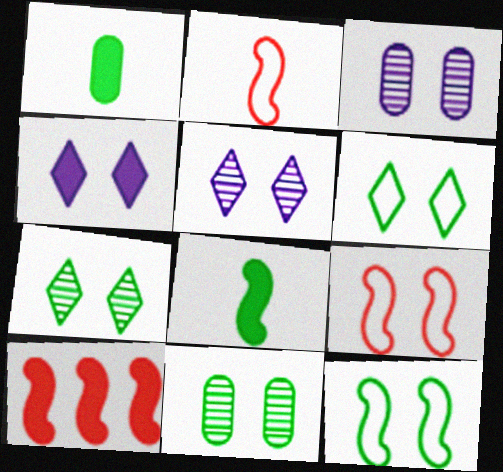[[1, 4, 10], 
[4, 9, 11]]